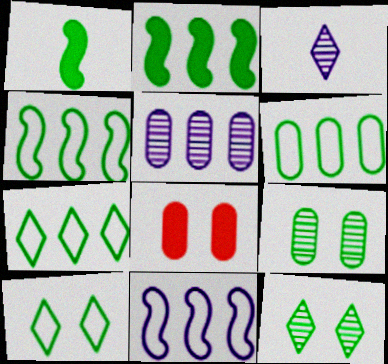[[1, 6, 12], 
[1, 7, 9], 
[3, 4, 8], 
[4, 6, 7]]